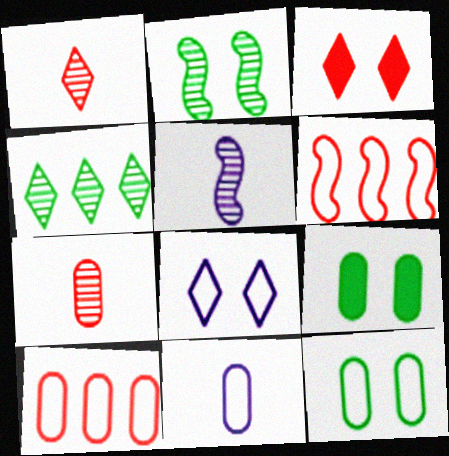[[3, 6, 7], 
[10, 11, 12]]